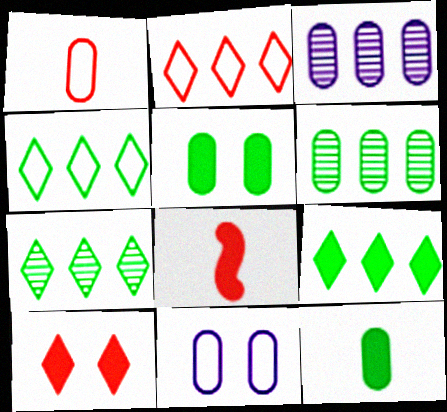[[1, 3, 5], 
[4, 7, 9], 
[7, 8, 11]]